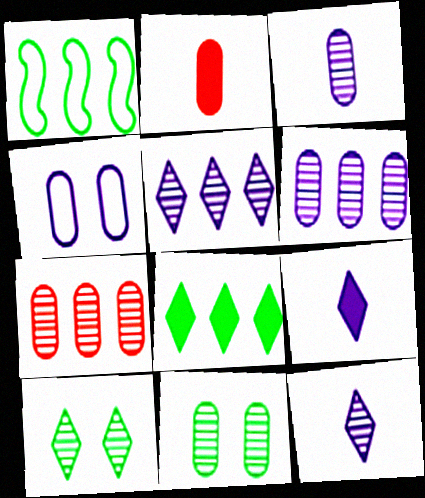[[3, 7, 11]]